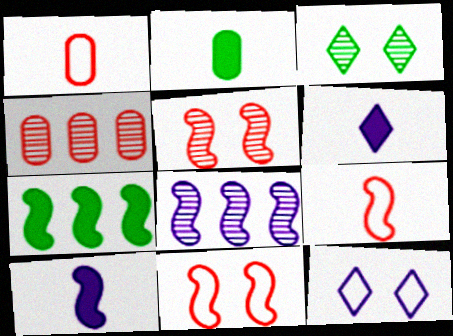[]